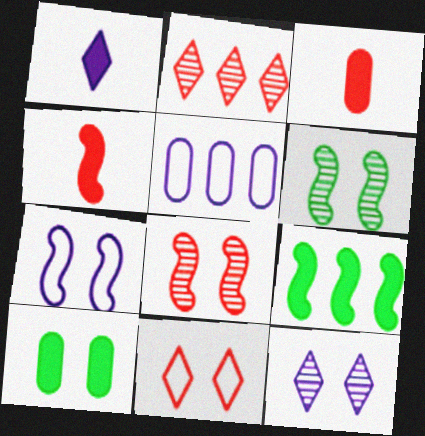[[2, 5, 9]]